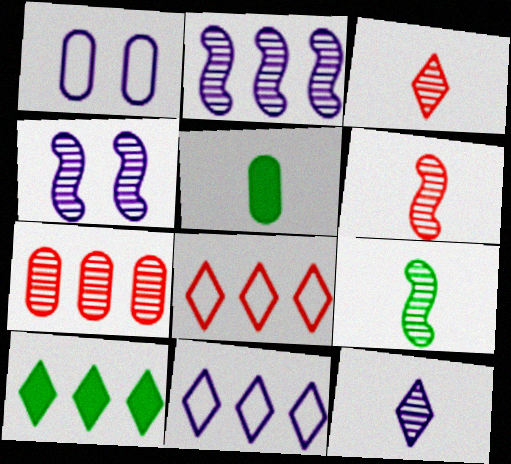[[1, 5, 7], 
[1, 6, 10], 
[4, 5, 8]]